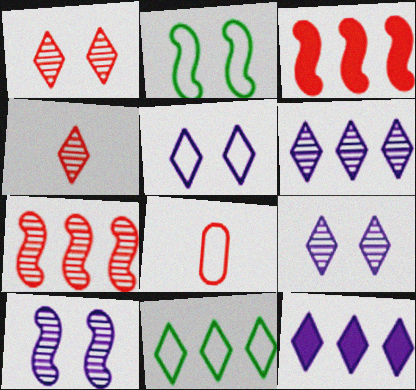[[1, 3, 8]]